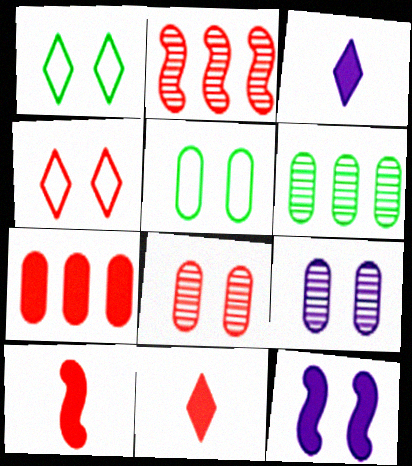[[1, 8, 12], 
[2, 3, 5]]